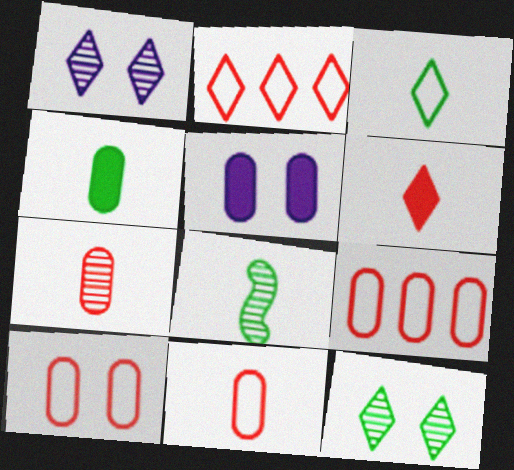[[2, 5, 8], 
[3, 4, 8], 
[9, 10, 11]]